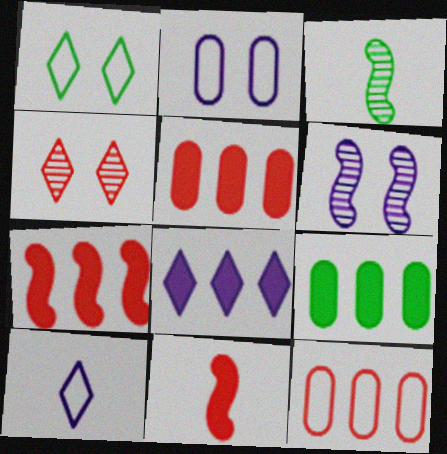[[1, 3, 9], 
[4, 11, 12], 
[7, 8, 9]]